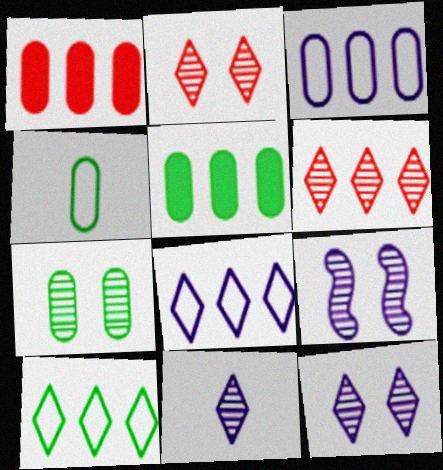[[2, 7, 9], 
[4, 5, 7]]